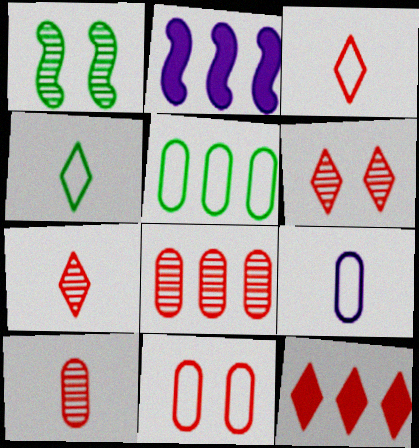[[1, 9, 12], 
[3, 6, 12], 
[5, 9, 11]]